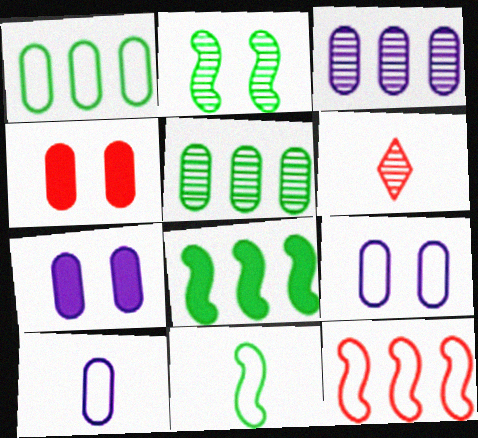[[2, 3, 6], 
[2, 8, 11], 
[3, 7, 10], 
[4, 5, 10], 
[4, 6, 12], 
[6, 8, 9]]